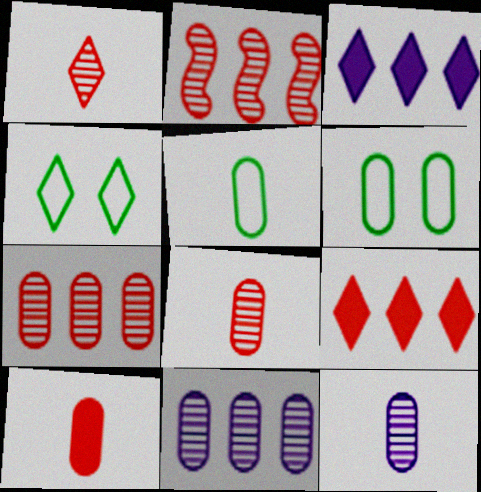[[1, 3, 4], 
[5, 10, 12], 
[6, 10, 11]]